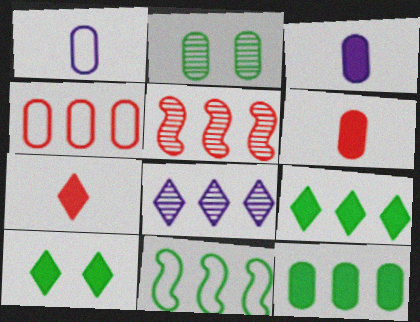[[1, 5, 10], 
[2, 3, 4]]